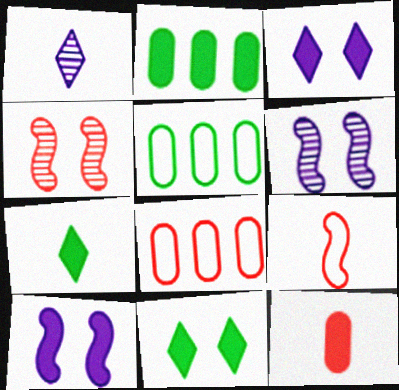[[6, 7, 8]]